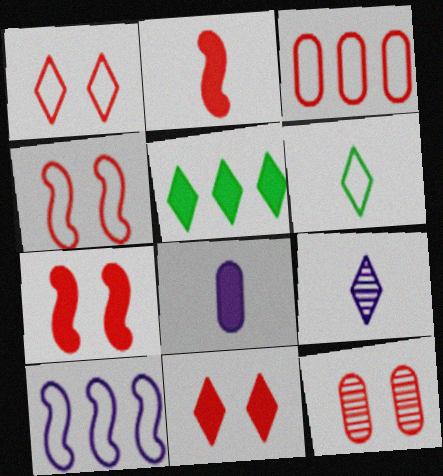[[1, 5, 9], 
[1, 7, 12], 
[4, 11, 12], 
[5, 7, 8]]